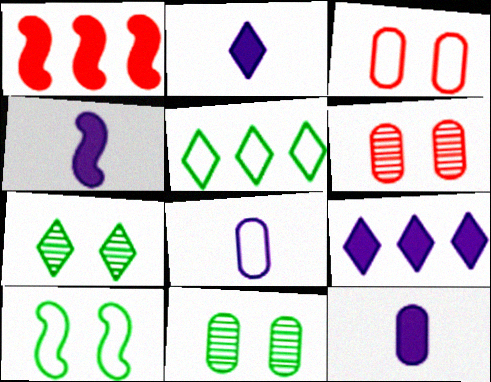[[1, 7, 8], 
[2, 4, 12], 
[4, 5, 6]]